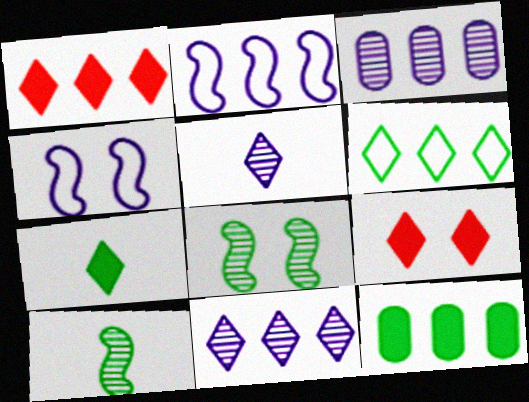[[1, 6, 11], 
[5, 6, 9]]